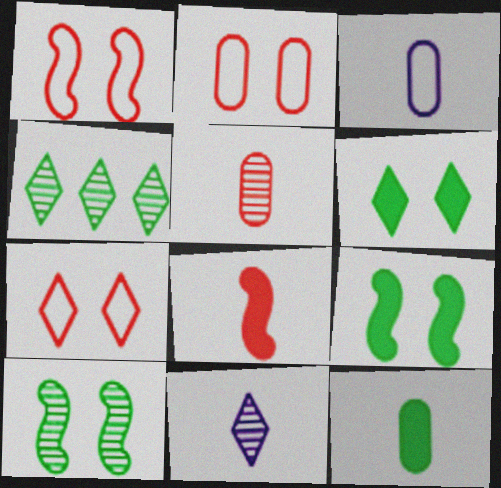[[1, 2, 7], 
[3, 5, 12]]